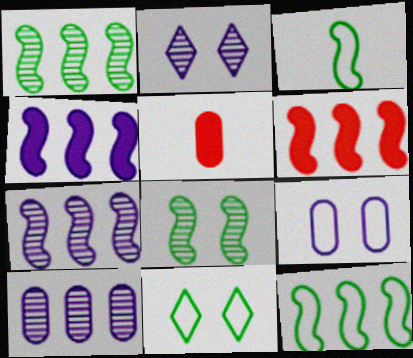[[2, 5, 12], 
[5, 7, 11], 
[6, 7, 12]]